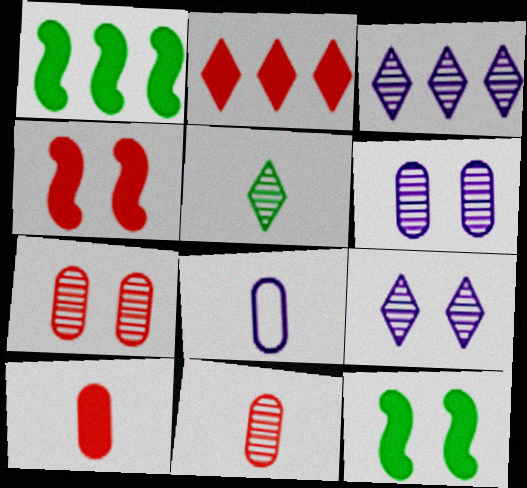[[2, 4, 10]]